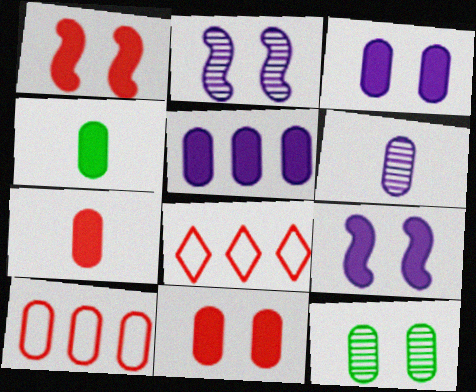[[2, 4, 8], 
[4, 5, 11]]